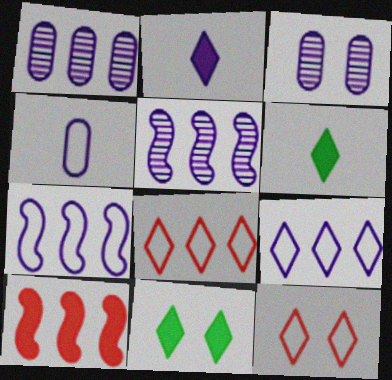[[2, 3, 7]]